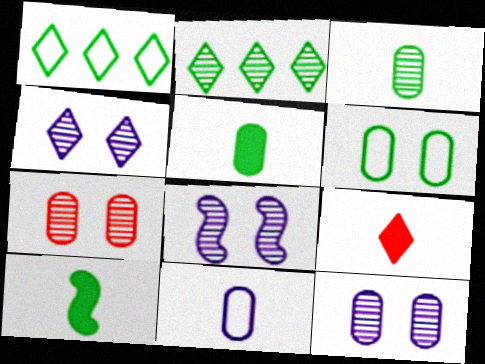[[1, 4, 9], 
[2, 6, 10], 
[4, 8, 12]]